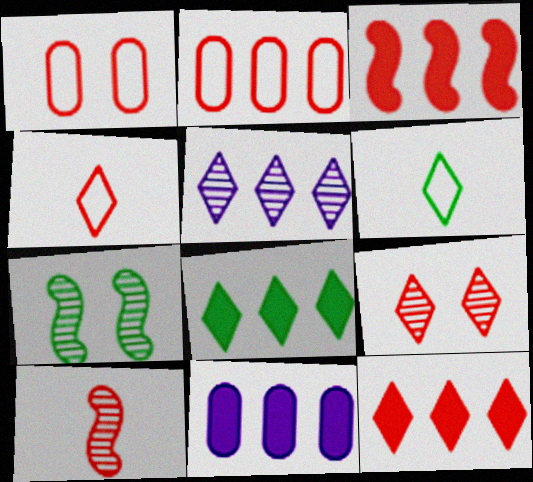[[1, 10, 12], 
[3, 8, 11], 
[4, 7, 11], 
[4, 9, 12]]